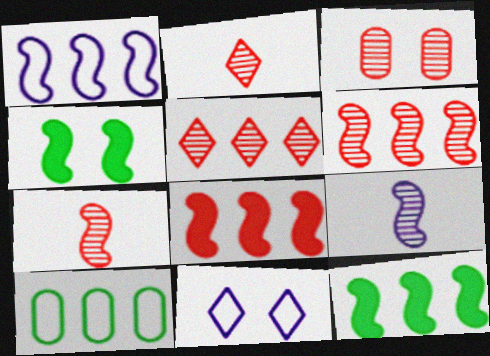[[1, 4, 7], 
[1, 6, 12], 
[2, 3, 6], 
[3, 4, 11], 
[3, 5, 7]]